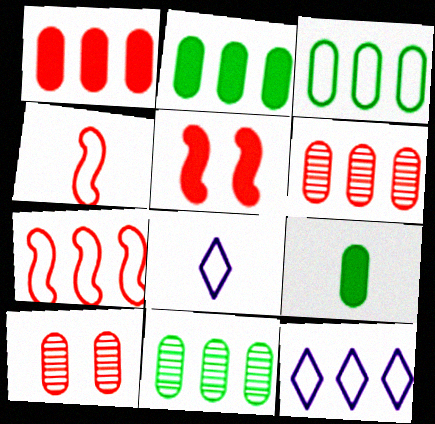[[2, 3, 11], 
[3, 7, 12], 
[5, 8, 11]]